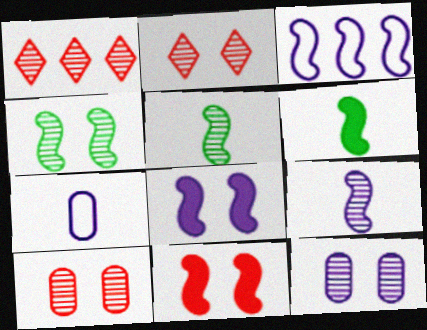[[1, 5, 12], 
[2, 4, 12], 
[3, 5, 11], 
[3, 8, 9]]